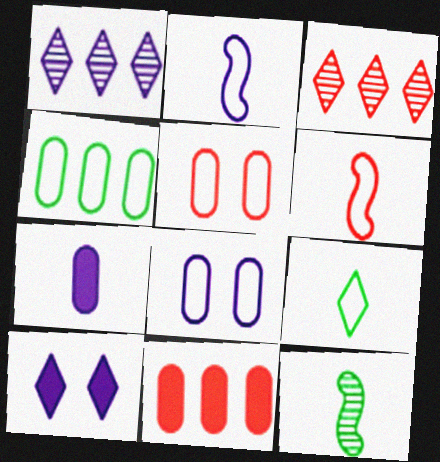[[3, 9, 10]]